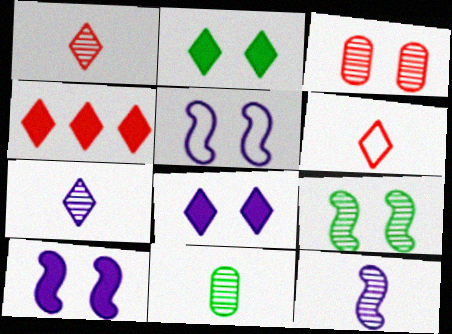[[1, 11, 12], 
[2, 3, 5], 
[4, 5, 11]]